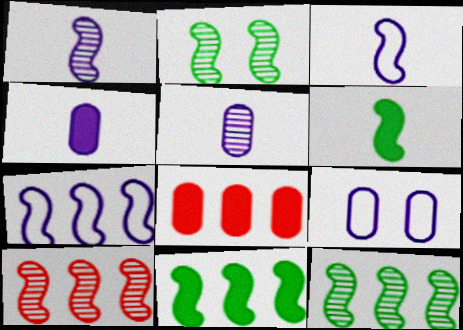[[1, 2, 10], 
[7, 10, 11]]